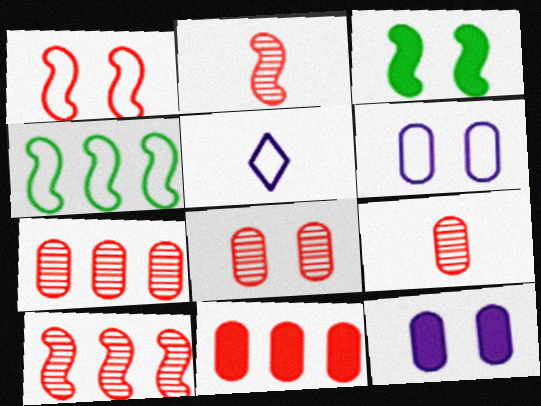[[3, 5, 7], 
[7, 8, 9]]